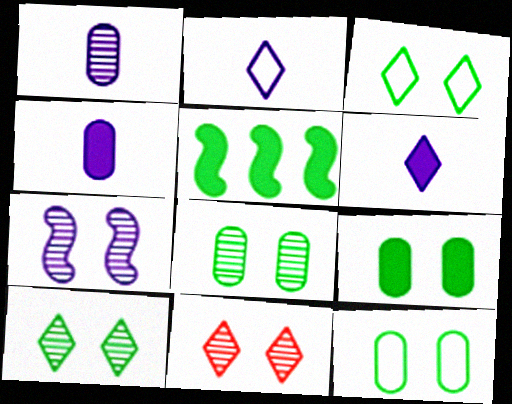[[7, 8, 11], 
[8, 9, 12]]